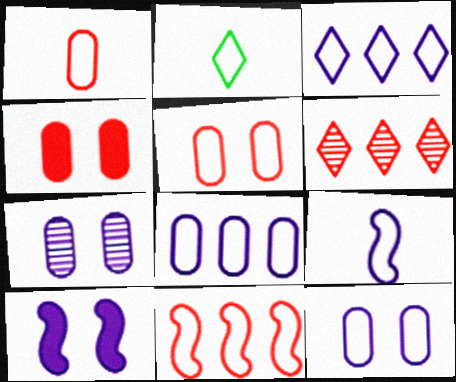[[1, 2, 9], 
[2, 11, 12], 
[3, 9, 12]]